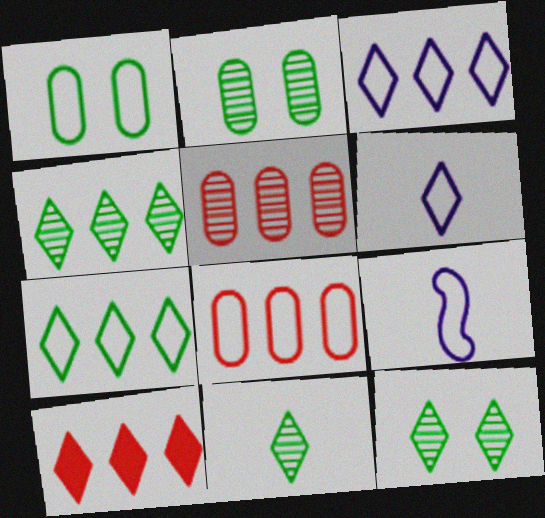[[2, 9, 10], 
[3, 4, 10], 
[4, 11, 12], 
[6, 10, 12]]